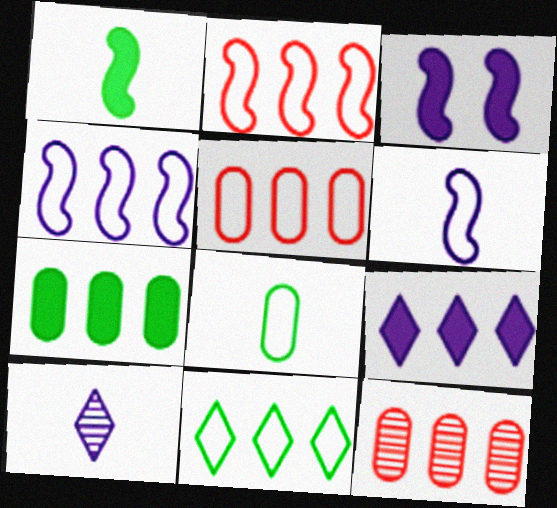[[4, 5, 11]]